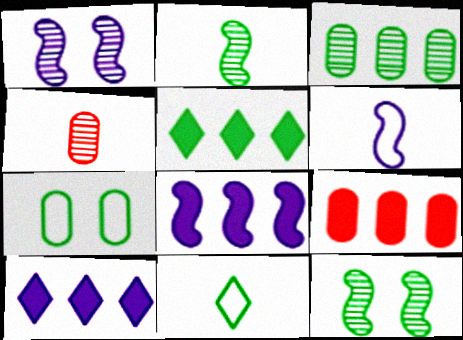[[1, 6, 8], 
[1, 9, 11], 
[2, 5, 7], 
[5, 8, 9]]